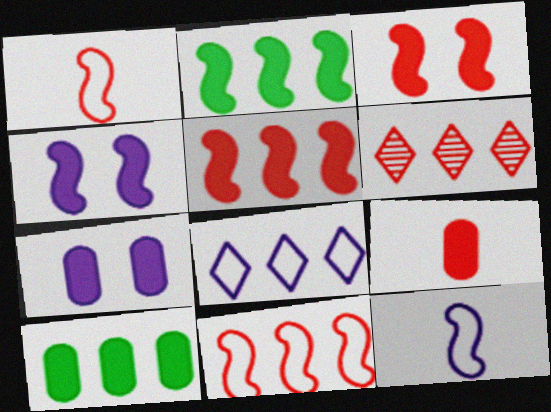[[7, 9, 10]]